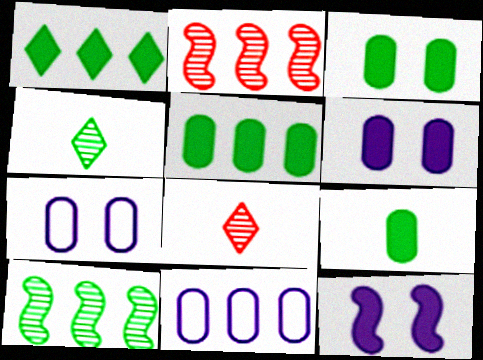[[1, 2, 11], 
[3, 5, 9]]